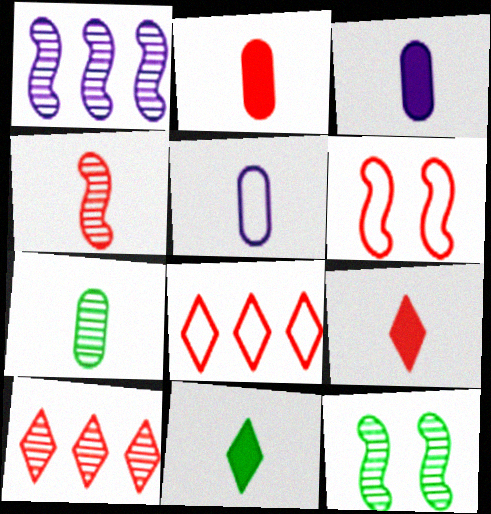[[1, 4, 12], 
[2, 5, 7], 
[2, 6, 10], 
[3, 8, 12], 
[4, 5, 11]]